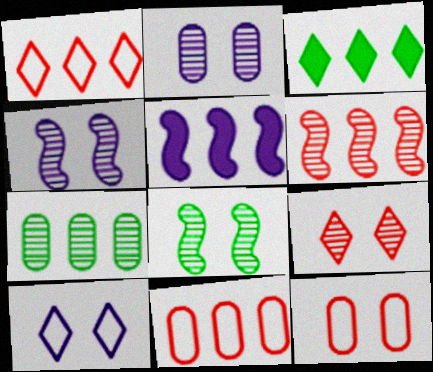[[1, 5, 7], 
[2, 8, 9]]